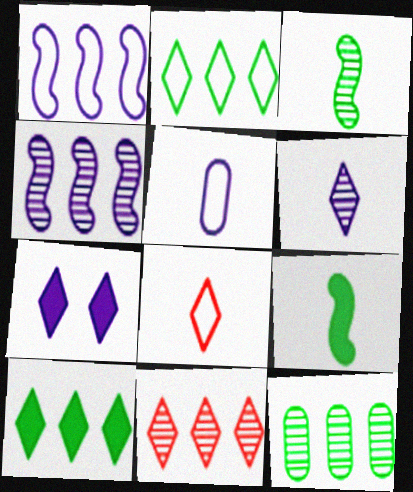[[4, 5, 7], 
[4, 11, 12]]